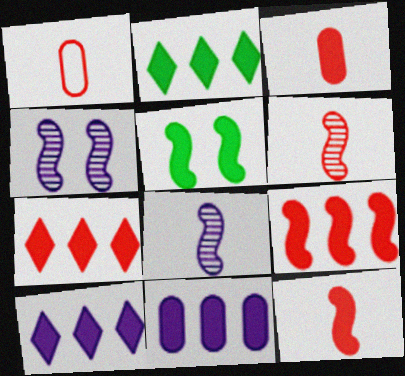[[1, 2, 4], 
[2, 7, 10], 
[2, 9, 11], 
[3, 5, 10]]